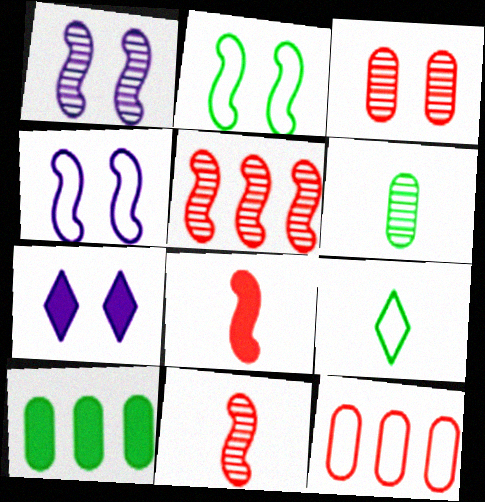[[2, 3, 7], 
[4, 9, 12], 
[7, 8, 10]]